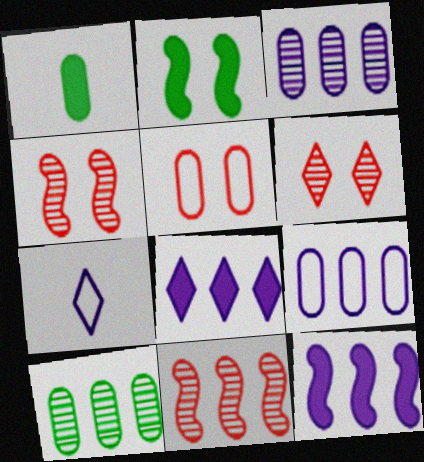[[1, 3, 5]]